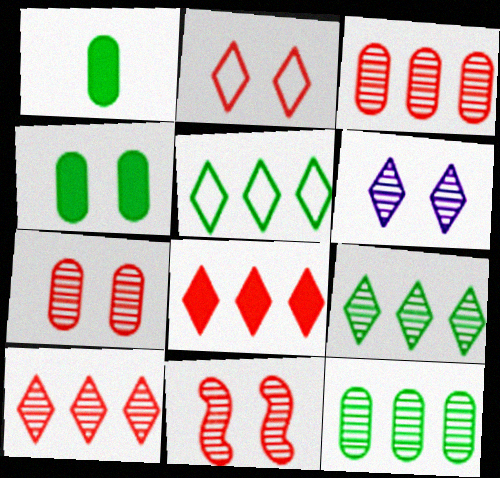[]